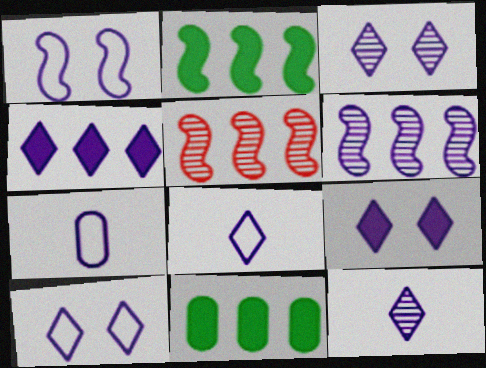[[3, 4, 8], 
[3, 9, 10], 
[4, 10, 12], 
[6, 7, 9]]